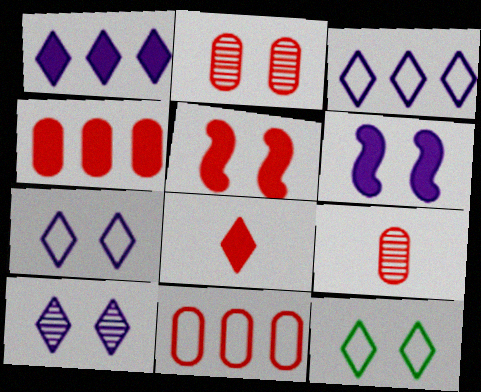[[2, 6, 12], 
[4, 5, 8]]